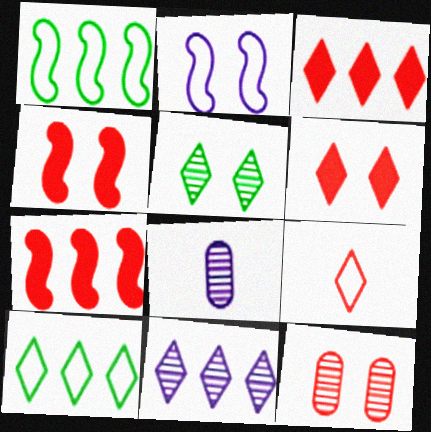[[1, 6, 8], 
[3, 10, 11], 
[4, 8, 10], 
[7, 9, 12]]